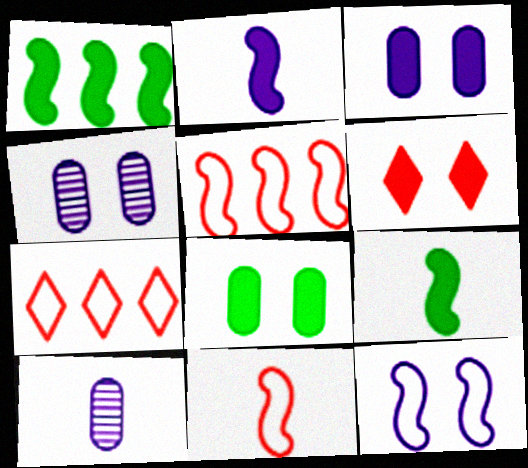[[4, 7, 9]]